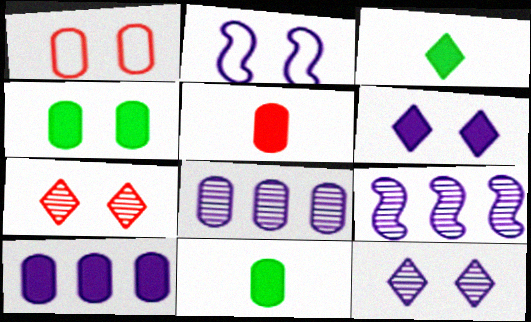[[1, 3, 9], 
[1, 8, 11], 
[2, 4, 7], 
[4, 5, 10]]